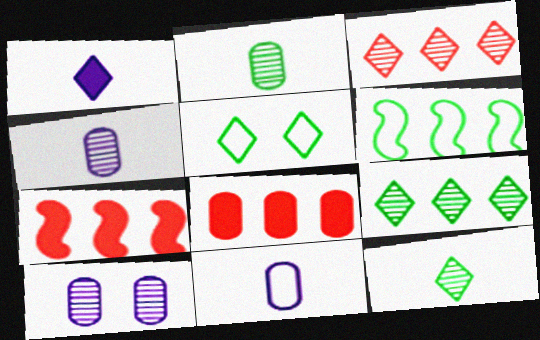[[1, 3, 5], 
[4, 5, 7]]